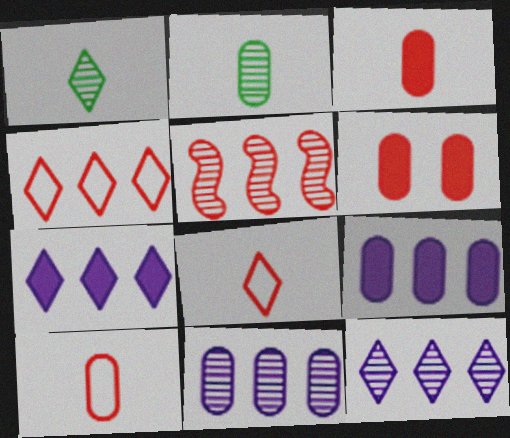[[5, 6, 8]]